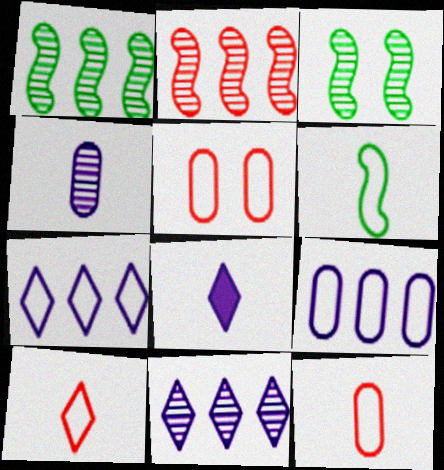[[1, 5, 8], 
[5, 6, 7]]